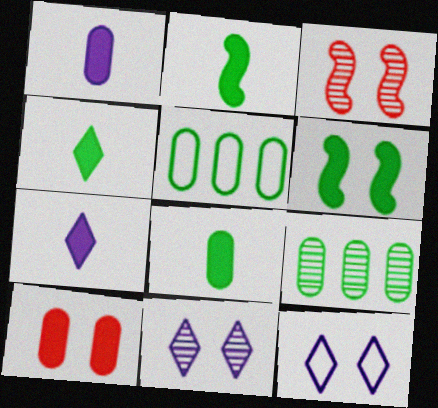[[2, 4, 8], 
[3, 5, 7]]